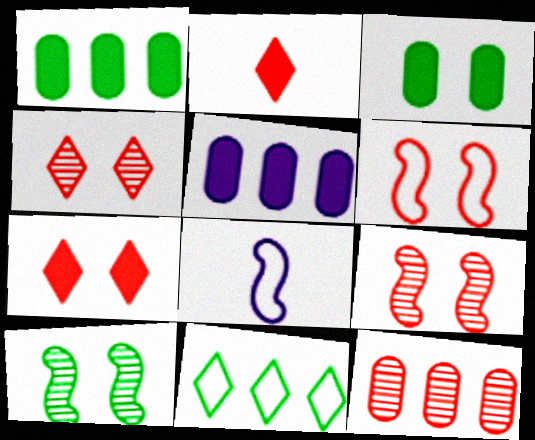[[1, 4, 8], 
[2, 6, 12]]